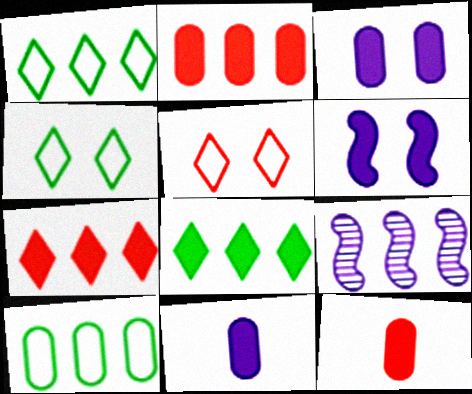[[1, 2, 9], 
[4, 9, 12], 
[6, 8, 12], 
[7, 9, 10]]